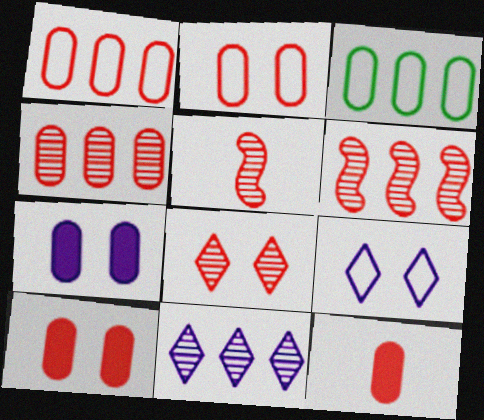[[2, 4, 12], 
[4, 5, 8]]